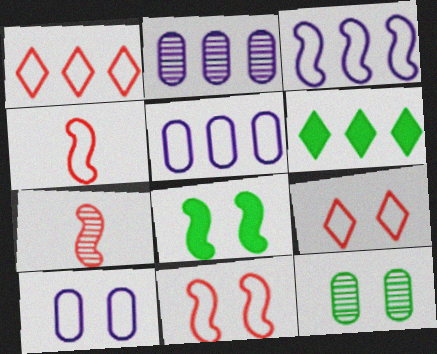[[3, 7, 8], 
[6, 7, 10]]